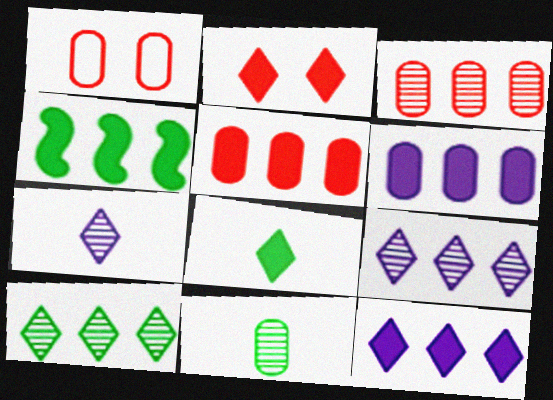[[1, 4, 7], 
[1, 6, 11], 
[2, 8, 12], 
[4, 5, 12]]